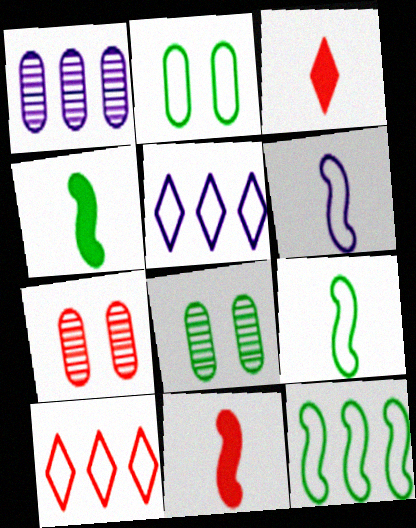[[2, 6, 10], 
[4, 5, 7], 
[5, 8, 11], 
[7, 10, 11]]